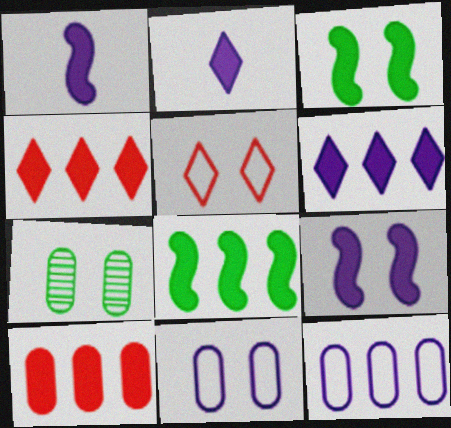[[2, 3, 10], 
[5, 7, 9], 
[6, 8, 10]]